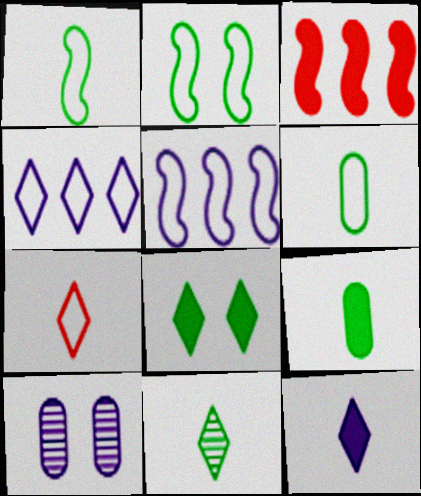[[1, 9, 11], 
[5, 10, 12], 
[7, 11, 12]]